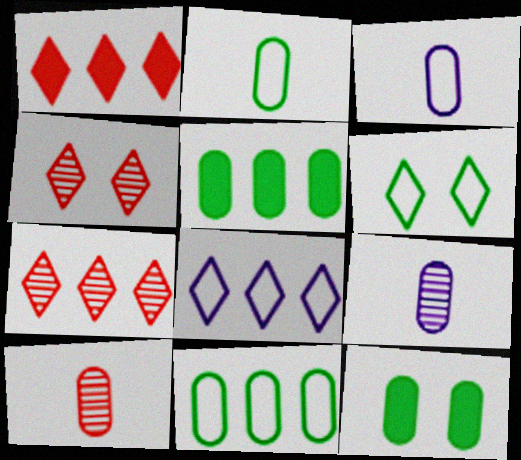[]